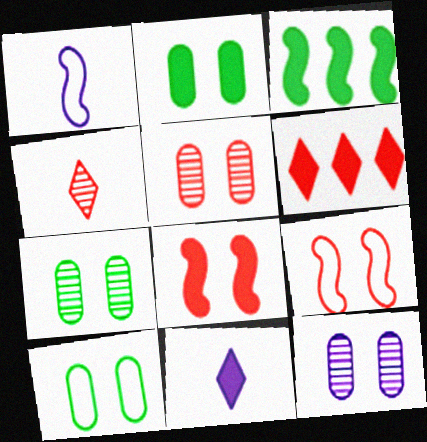[[1, 6, 7], 
[2, 7, 10], 
[5, 7, 12]]